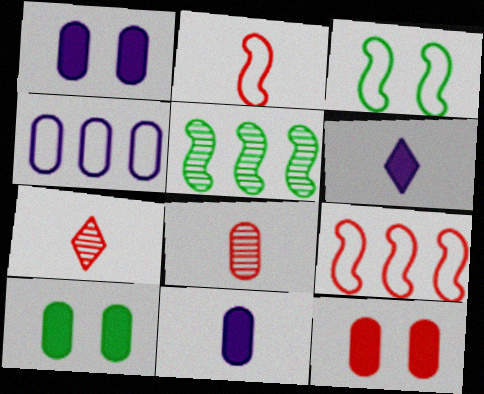[[1, 10, 12], 
[4, 8, 10], 
[7, 9, 12]]